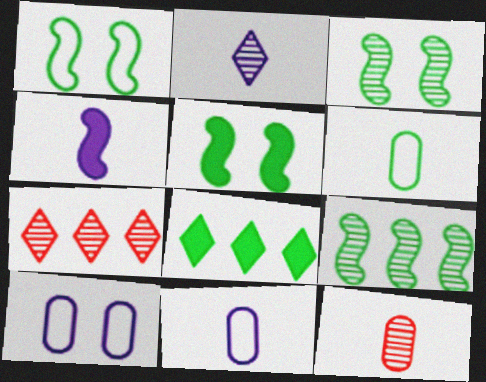[[1, 3, 5], 
[2, 4, 11], 
[3, 6, 8], 
[5, 7, 11]]